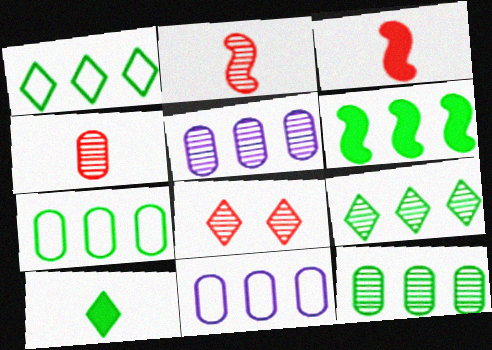[[1, 6, 12], 
[6, 7, 9]]